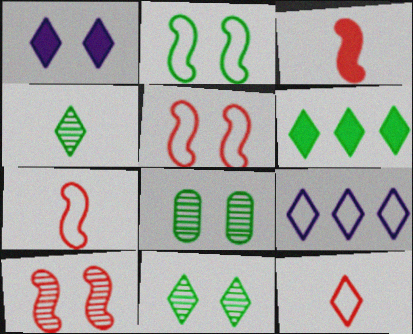[[1, 5, 8], 
[3, 8, 9]]